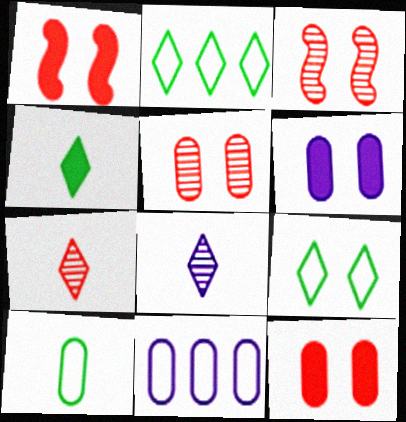[[3, 4, 11], 
[3, 6, 9]]